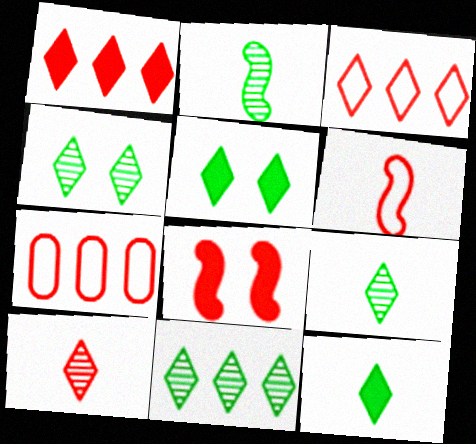[[4, 9, 11], 
[7, 8, 10]]